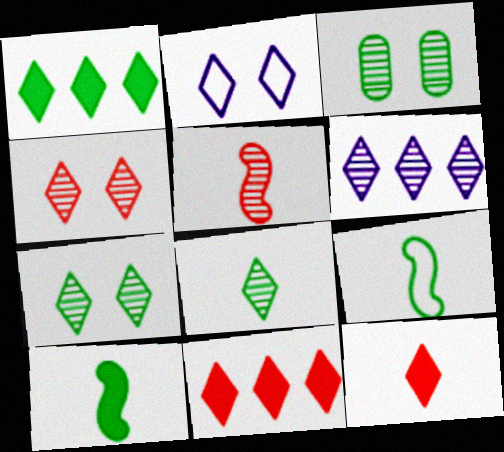[[1, 3, 9], 
[2, 8, 11], 
[3, 5, 6], 
[4, 6, 8]]